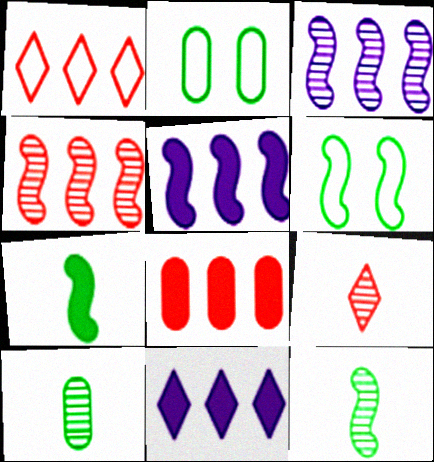[[1, 4, 8], 
[2, 5, 9]]